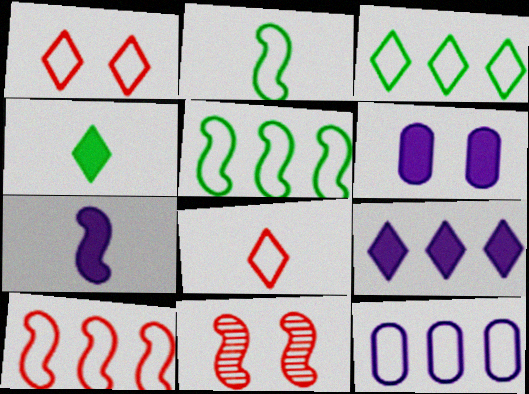[[1, 2, 12], 
[3, 10, 12], 
[4, 11, 12], 
[5, 7, 11], 
[6, 7, 9]]